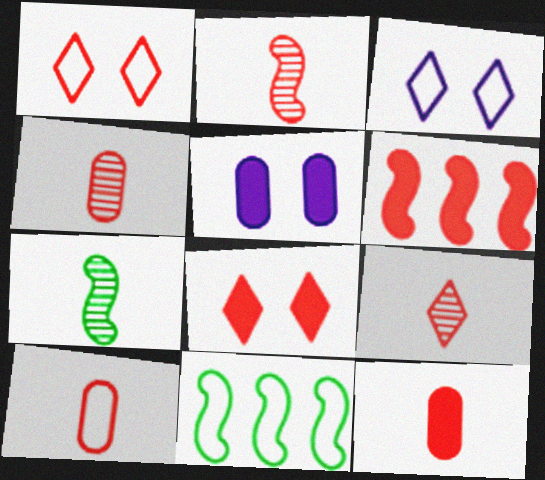[[1, 4, 6], 
[2, 4, 9], 
[3, 10, 11], 
[4, 10, 12], 
[5, 9, 11], 
[6, 8, 12]]